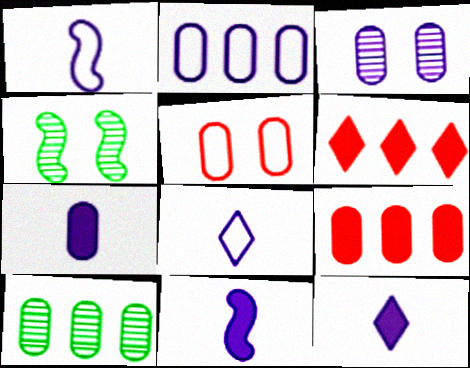[[2, 3, 7], 
[2, 9, 10], 
[4, 8, 9], 
[5, 7, 10], 
[7, 11, 12]]